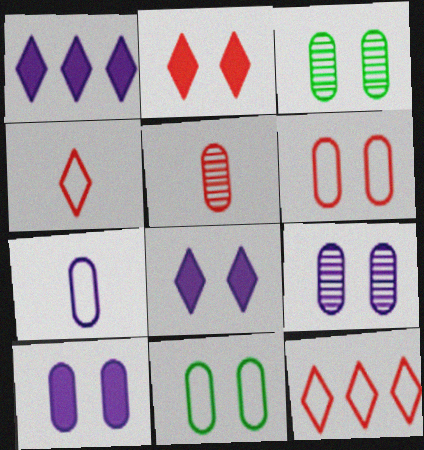[[3, 6, 10]]